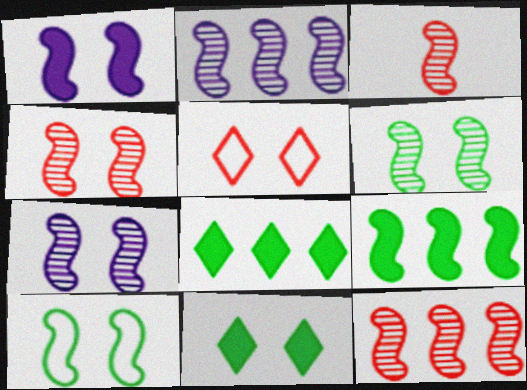[[1, 4, 10], 
[2, 3, 6], 
[3, 4, 12], 
[4, 6, 7]]